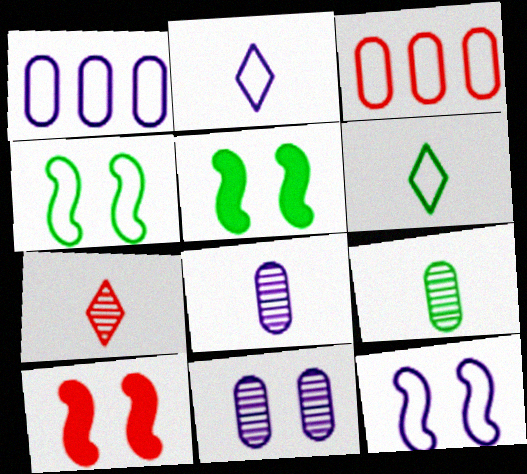[[1, 2, 12], 
[1, 5, 7], 
[2, 3, 4], 
[3, 6, 12], 
[3, 7, 10]]